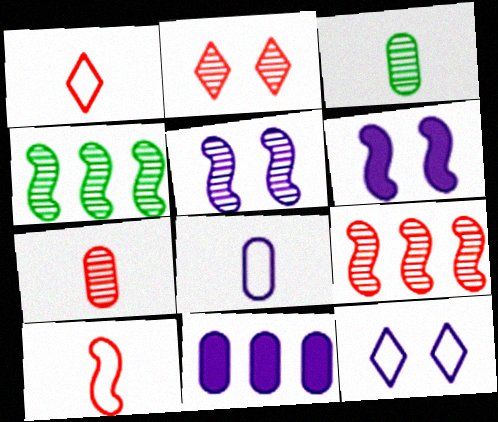[[2, 7, 9], 
[4, 6, 10]]